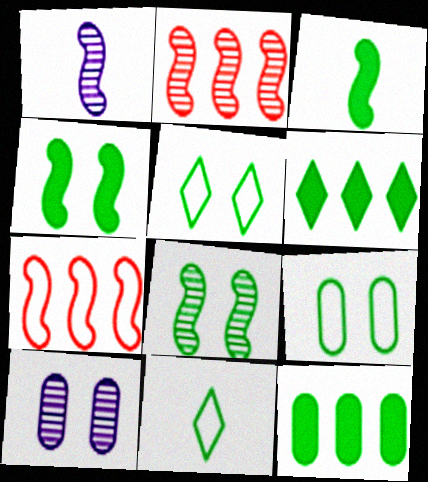[[1, 2, 8], 
[1, 4, 7], 
[8, 11, 12]]